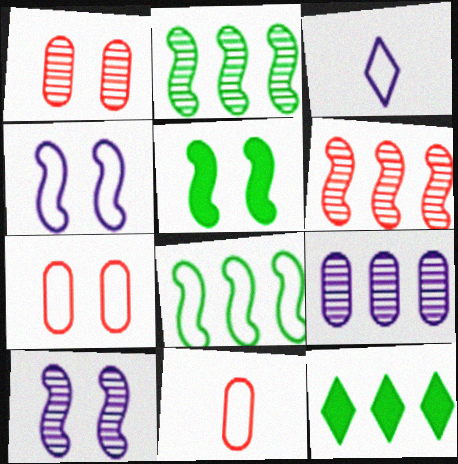[[3, 7, 8], 
[10, 11, 12]]